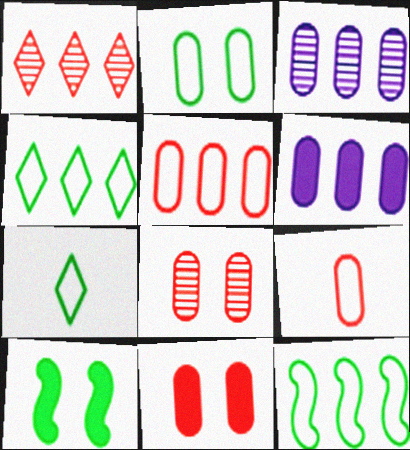[[1, 6, 12], 
[2, 7, 12]]